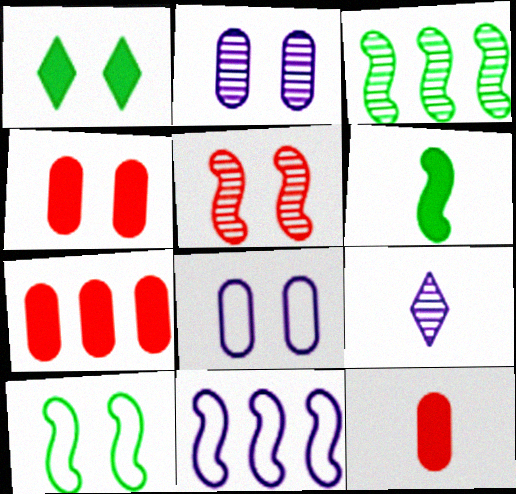[[1, 5, 8], 
[3, 6, 10], 
[4, 7, 12], 
[5, 6, 11], 
[7, 9, 10]]